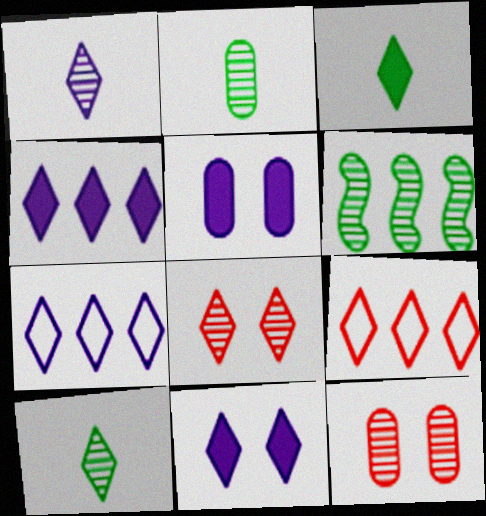[[1, 6, 12], 
[1, 7, 11], 
[3, 7, 8], 
[9, 10, 11]]